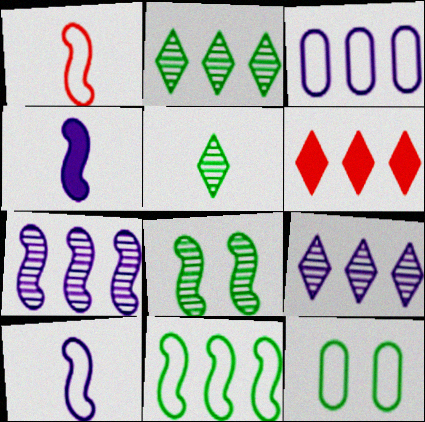[]